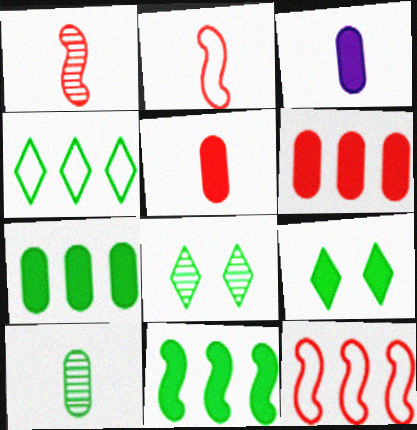[[3, 8, 12]]